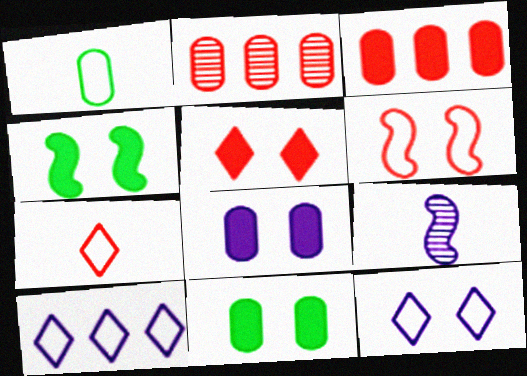[[1, 2, 8], 
[1, 6, 10], 
[4, 5, 8], 
[8, 9, 10]]